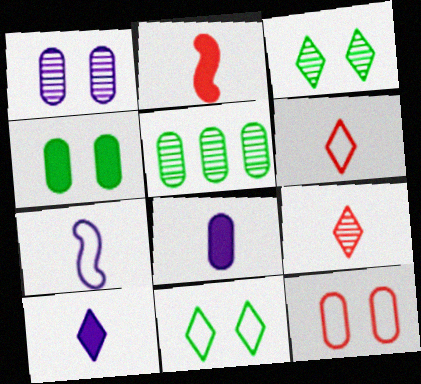[[1, 4, 12], 
[5, 8, 12]]